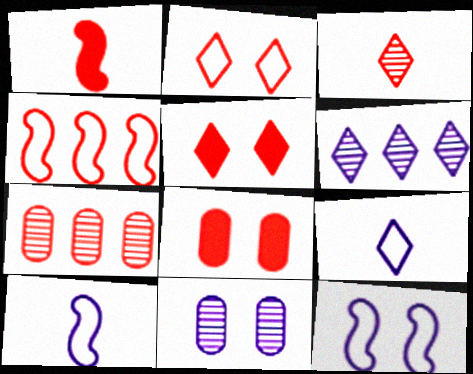[[1, 2, 7], 
[3, 4, 8]]